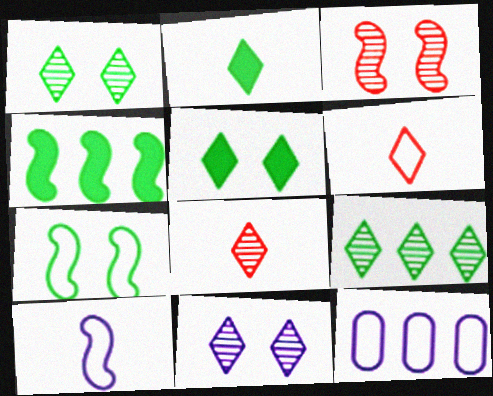[[2, 3, 12], 
[3, 4, 10], 
[6, 7, 12], 
[8, 9, 11]]